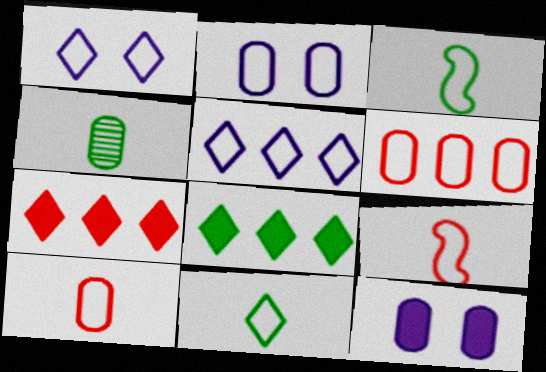[[1, 3, 6], 
[4, 6, 12]]